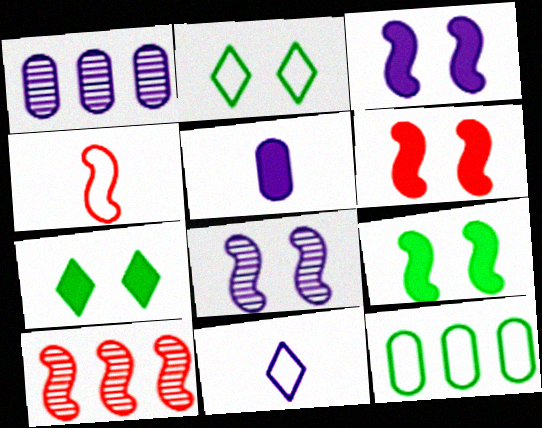[[1, 3, 11], 
[1, 4, 7], 
[2, 5, 10], 
[3, 6, 9], 
[4, 6, 10]]